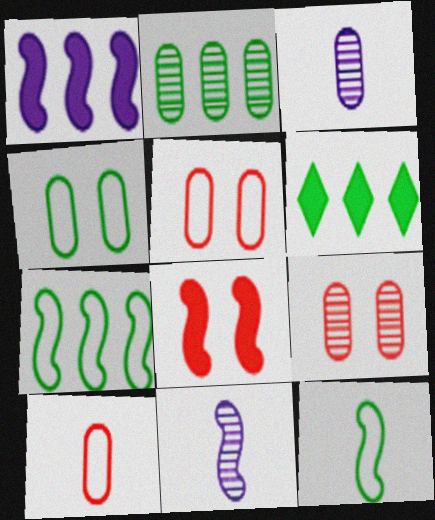[[2, 3, 9], 
[2, 6, 7], 
[5, 6, 11], 
[7, 8, 11]]